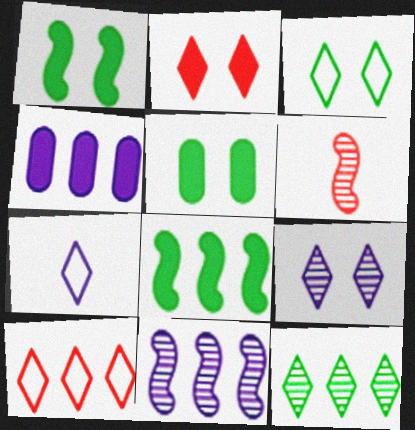[[2, 3, 9], 
[2, 7, 12], 
[3, 4, 6], 
[3, 7, 10]]